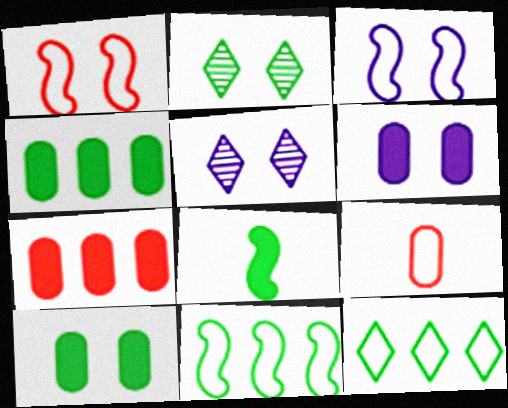[[1, 2, 6], 
[1, 5, 10], 
[3, 5, 6], 
[3, 9, 12]]